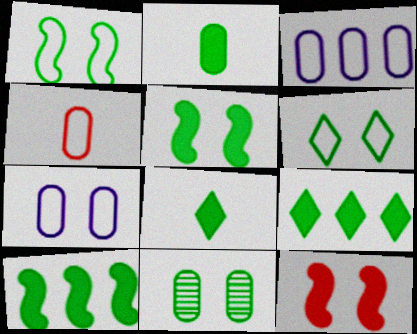[[2, 5, 9], 
[5, 6, 11]]